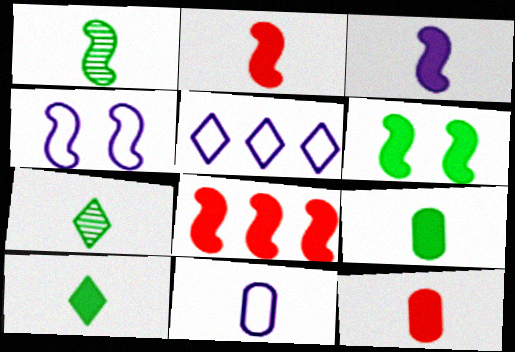[[1, 4, 8], 
[2, 7, 11], 
[3, 6, 8], 
[3, 10, 12], 
[4, 5, 11]]